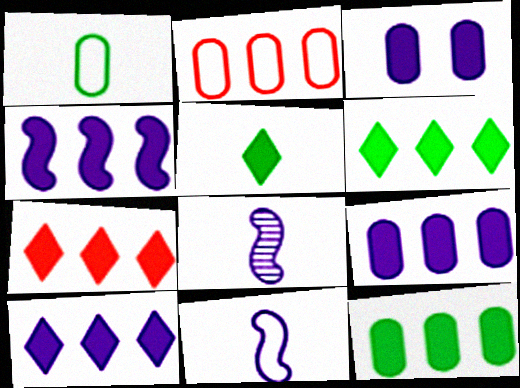[[4, 7, 12], 
[4, 9, 10], 
[6, 7, 10]]